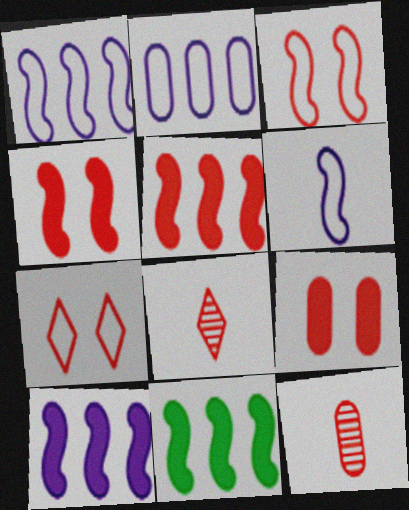[[5, 7, 12], 
[5, 10, 11]]